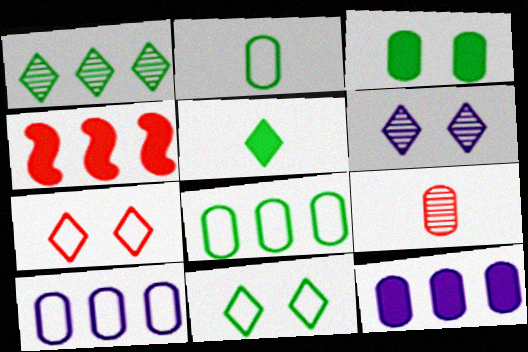[[1, 4, 10], 
[1, 5, 11], 
[2, 4, 6], 
[3, 9, 10], 
[4, 7, 9]]